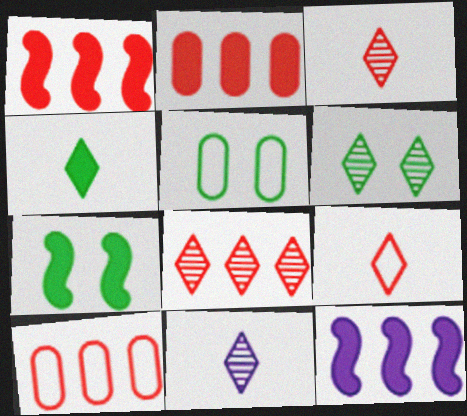[[1, 5, 11], 
[1, 8, 10], 
[3, 5, 12], 
[4, 9, 11], 
[5, 6, 7], 
[6, 8, 11], 
[7, 10, 11]]